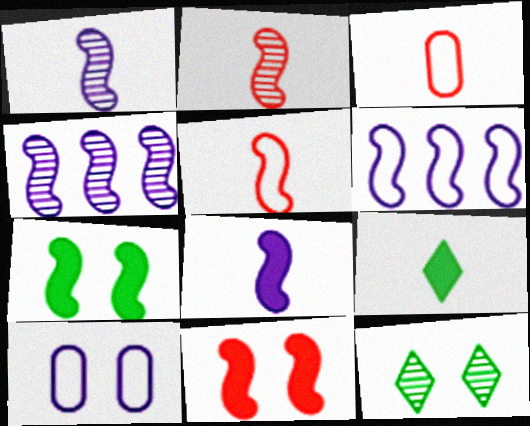[[1, 3, 9], 
[2, 6, 7], 
[4, 5, 7], 
[10, 11, 12]]